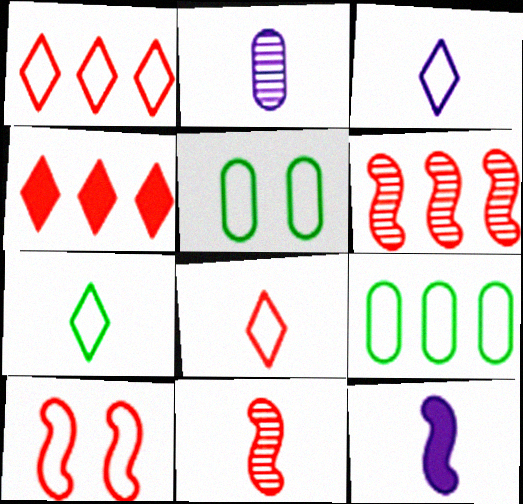[[2, 3, 12], 
[3, 7, 8], 
[3, 9, 10]]